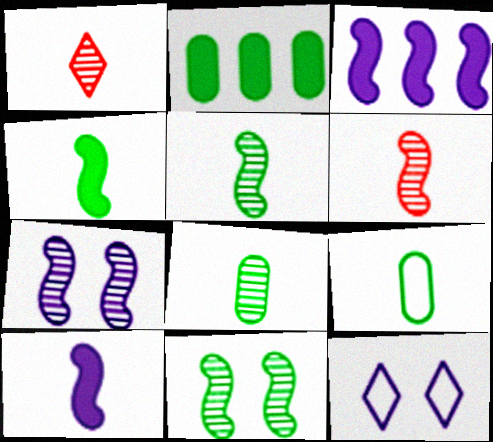[[1, 9, 10], 
[2, 6, 12]]